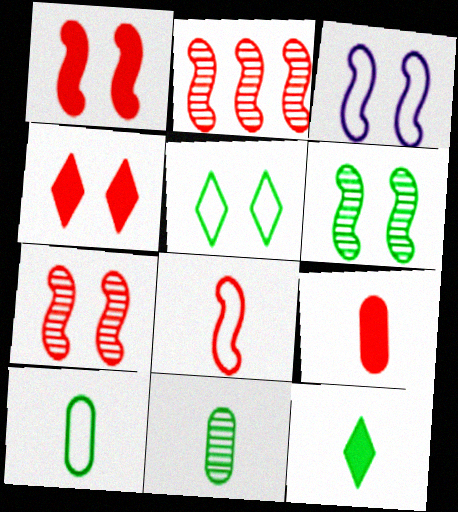[[1, 2, 8], 
[1, 3, 6]]